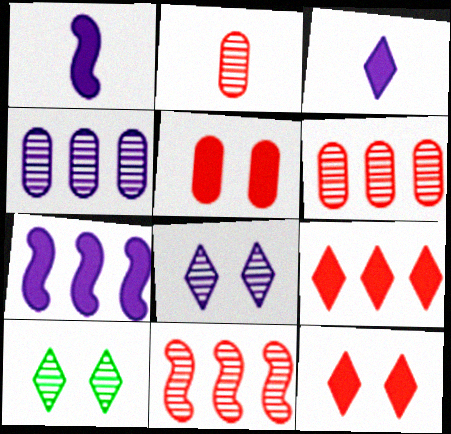[]